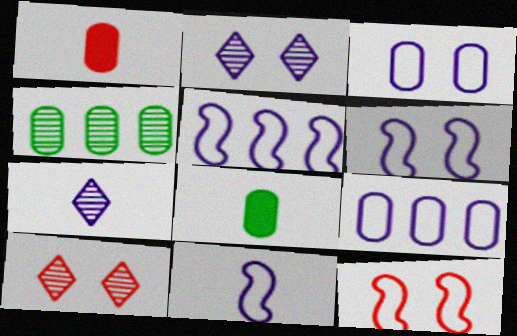[[1, 3, 4], 
[5, 6, 11], 
[5, 8, 10]]